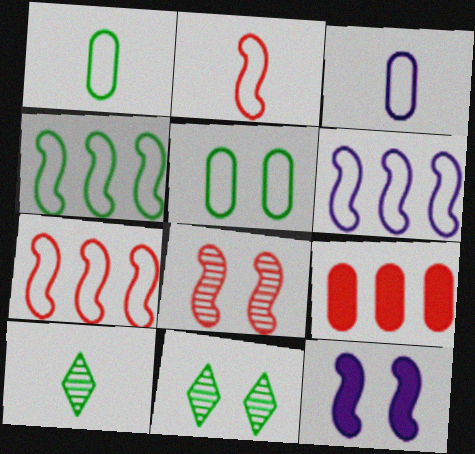[[4, 6, 7]]